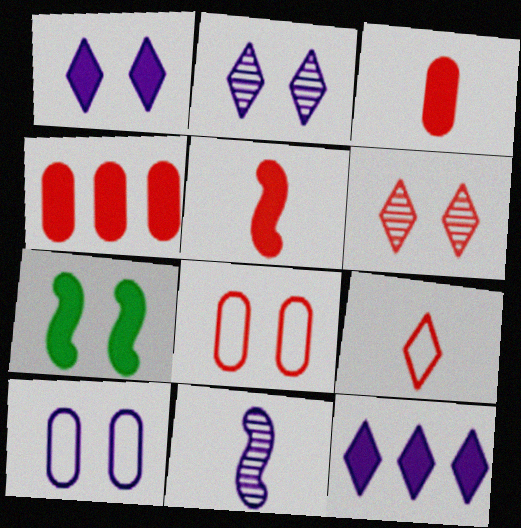[[2, 7, 8], 
[3, 7, 12], 
[6, 7, 10], 
[10, 11, 12]]